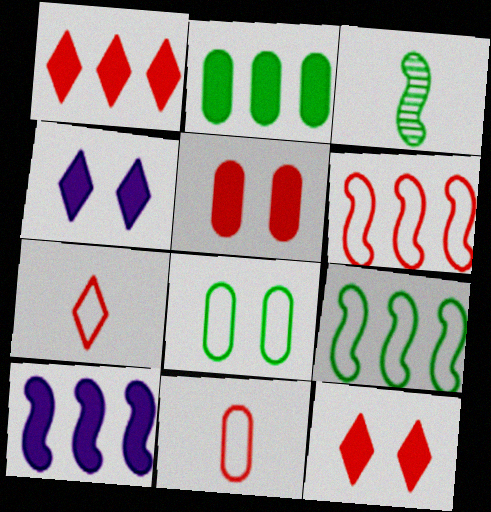[[1, 2, 10]]